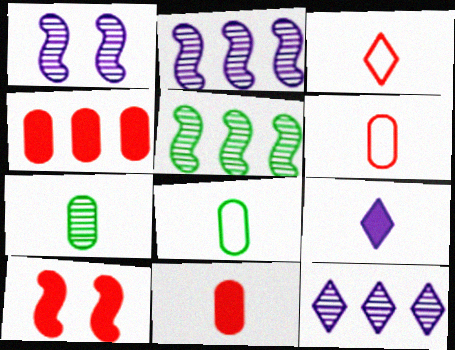[[8, 10, 12]]